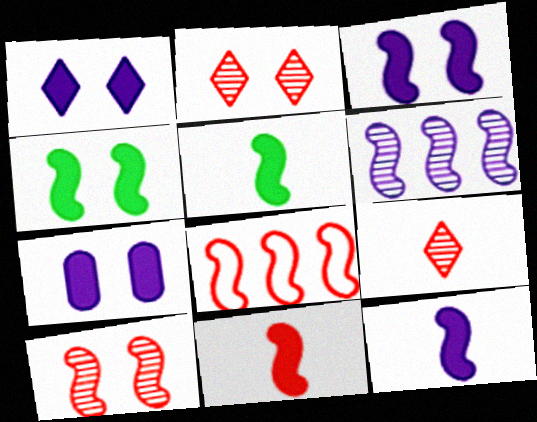[[1, 3, 7], 
[5, 11, 12], 
[8, 10, 11]]